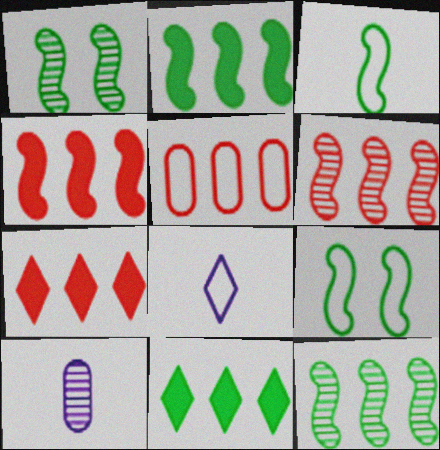[[1, 2, 3], 
[5, 6, 7], 
[5, 8, 9], 
[7, 9, 10]]